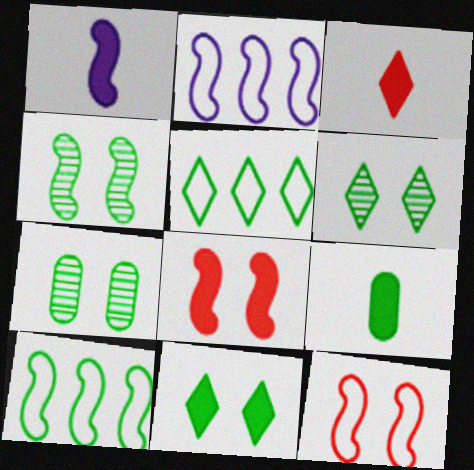[[1, 3, 9], 
[2, 3, 7], 
[4, 5, 9], 
[4, 6, 7], 
[6, 9, 10]]